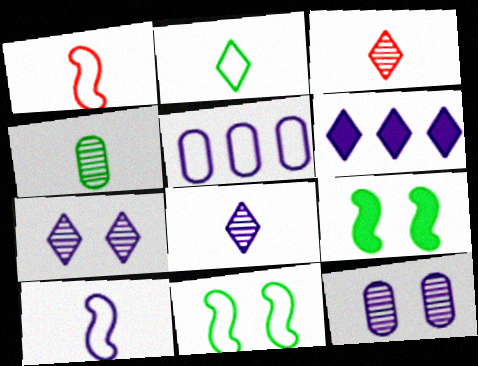[[3, 5, 9], 
[6, 10, 12]]